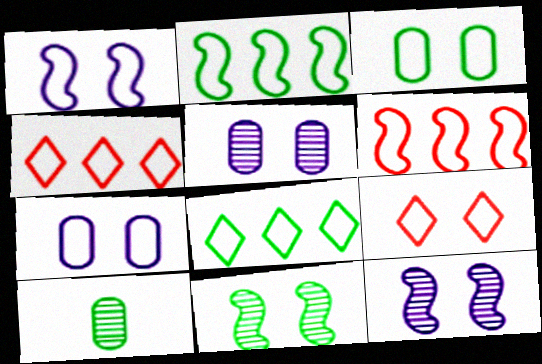[[1, 3, 9]]